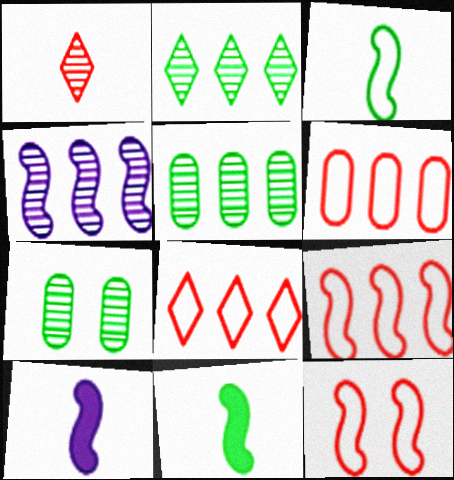[[1, 4, 7], 
[4, 11, 12], 
[6, 8, 9], 
[7, 8, 10]]